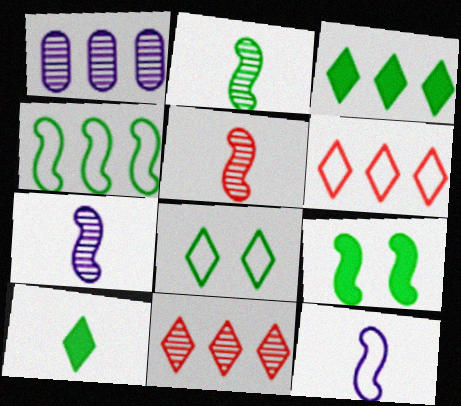[[2, 4, 9], 
[2, 5, 7]]